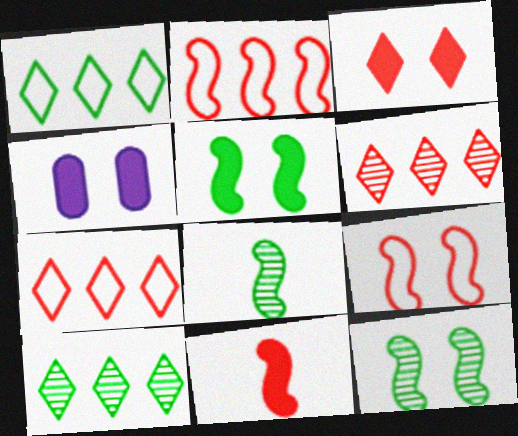[[3, 4, 5], 
[4, 7, 8]]